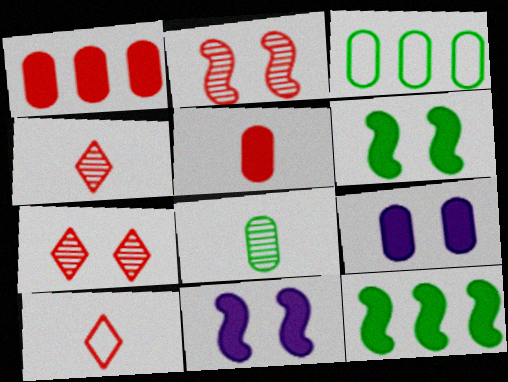[[1, 2, 10], 
[3, 4, 11]]